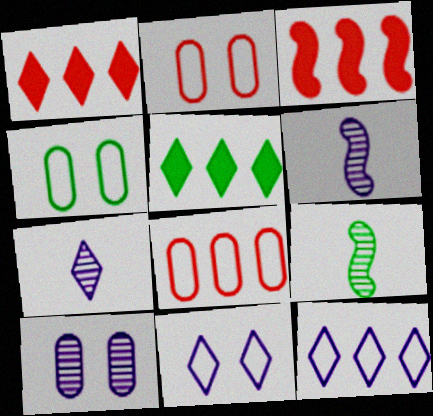[[1, 4, 6], 
[2, 5, 6], 
[3, 4, 7], 
[4, 5, 9]]